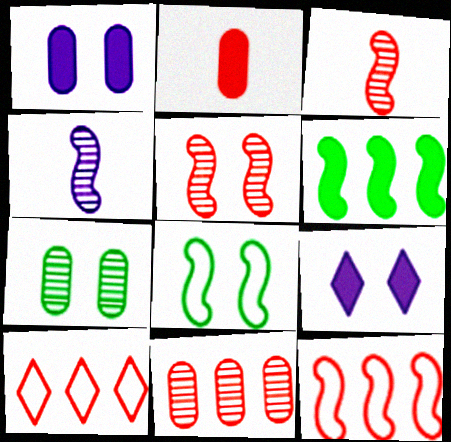[[2, 5, 10], 
[2, 6, 9]]